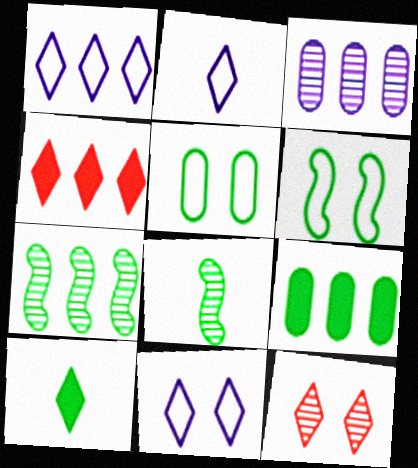[[1, 2, 11], 
[1, 10, 12], 
[3, 8, 12], 
[5, 7, 10]]